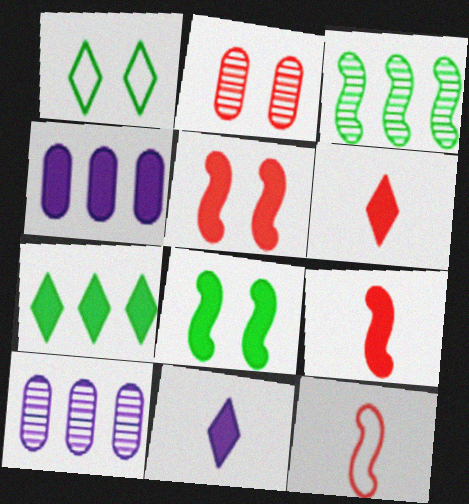[[1, 9, 10], 
[4, 6, 8]]